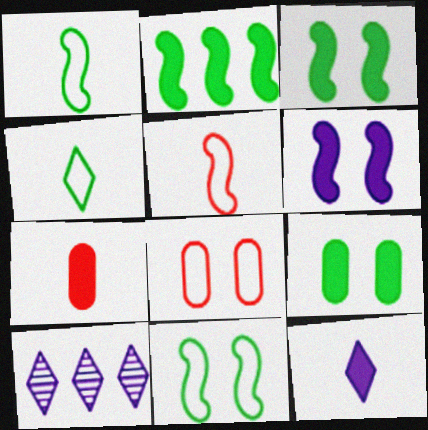[[5, 9, 10], 
[7, 10, 11]]